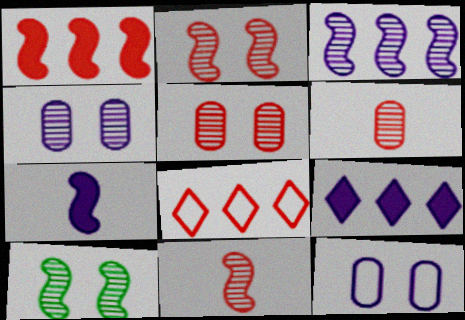[[3, 10, 11]]